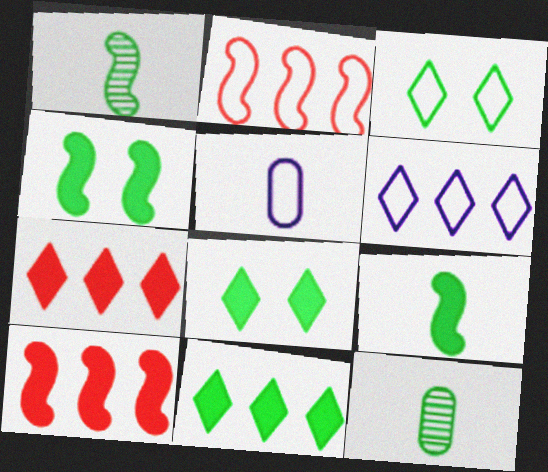[[2, 3, 5]]